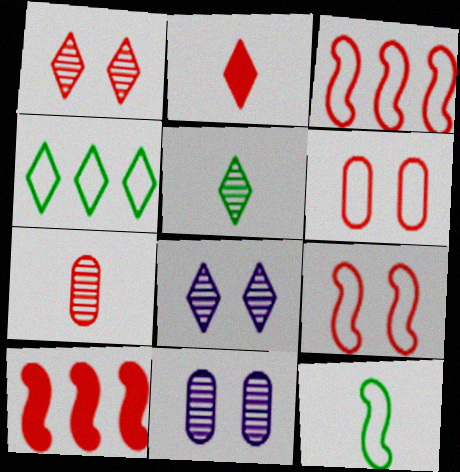[[2, 4, 8]]